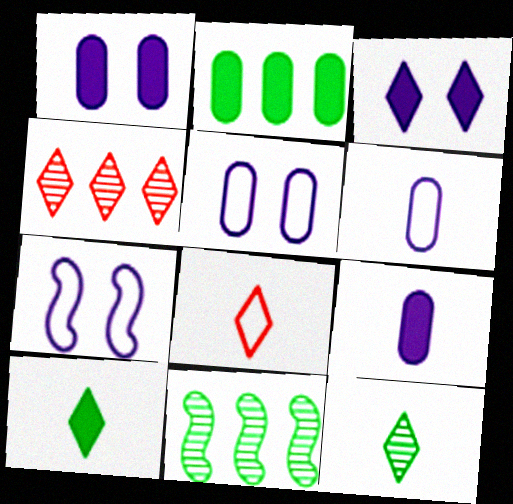[[1, 8, 11]]